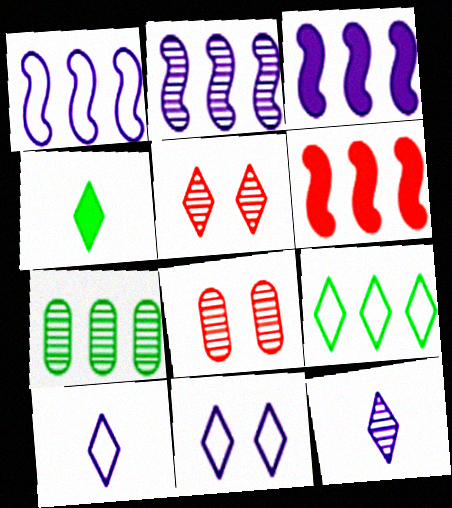[[1, 2, 3], 
[1, 4, 8]]